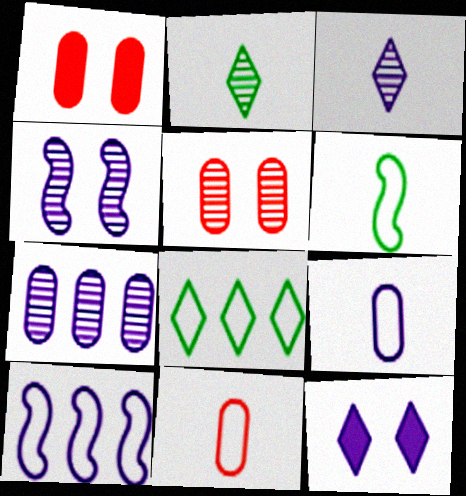[[1, 2, 10], 
[3, 4, 7]]